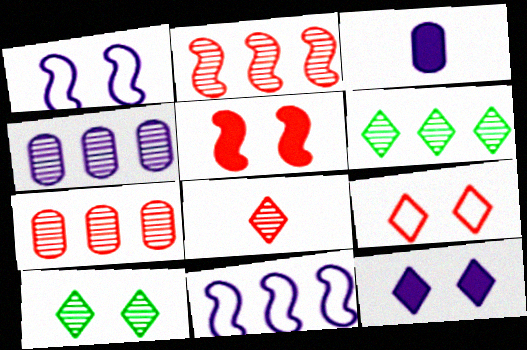[[2, 4, 6], 
[9, 10, 12]]